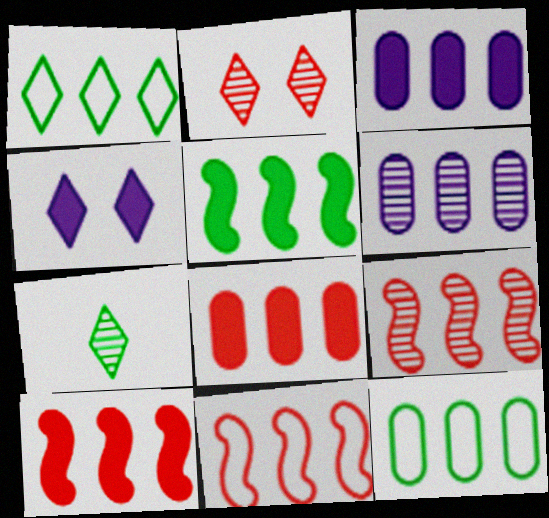[[1, 3, 9], 
[1, 6, 10], 
[6, 8, 12], 
[9, 10, 11]]